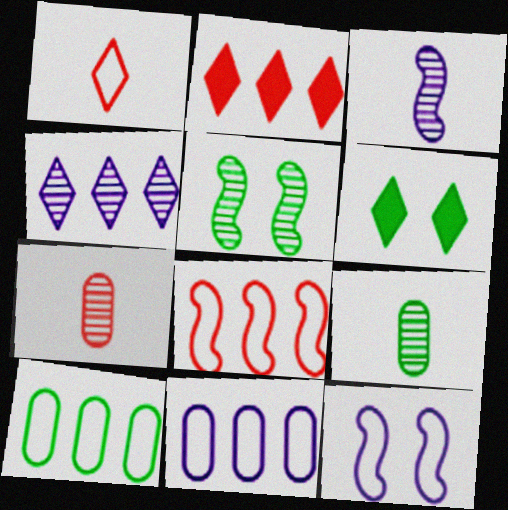[[1, 4, 6], 
[1, 10, 12], 
[2, 9, 12], 
[4, 5, 7]]